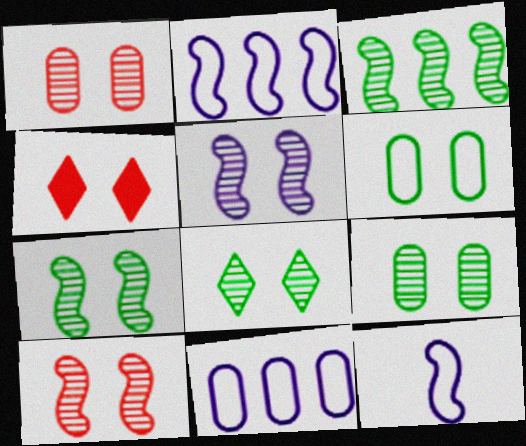[[1, 5, 8], 
[4, 5, 6], 
[5, 7, 10], 
[7, 8, 9]]